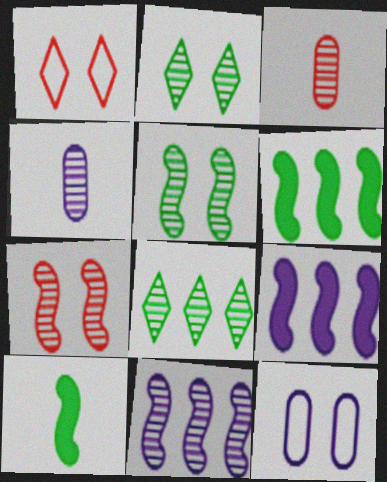[[1, 4, 6], 
[2, 3, 11], 
[4, 7, 8]]